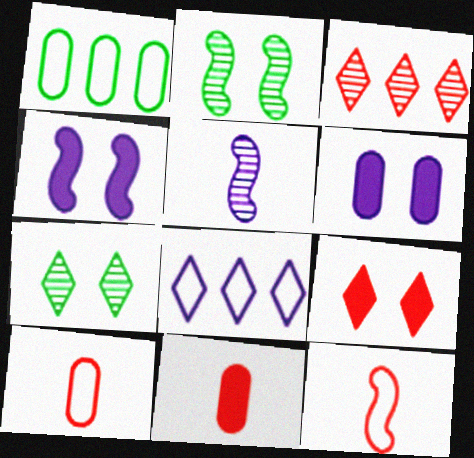[[1, 5, 9], 
[2, 8, 11], 
[5, 6, 8]]